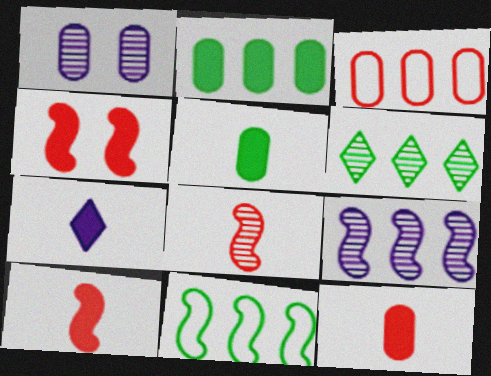[[1, 3, 5], 
[1, 6, 8], 
[2, 4, 7], 
[2, 6, 11], 
[5, 7, 10]]